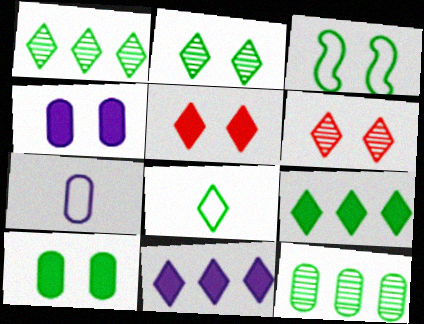[[2, 3, 10], 
[2, 8, 9], 
[3, 4, 6], 
[6, 8, 11]]